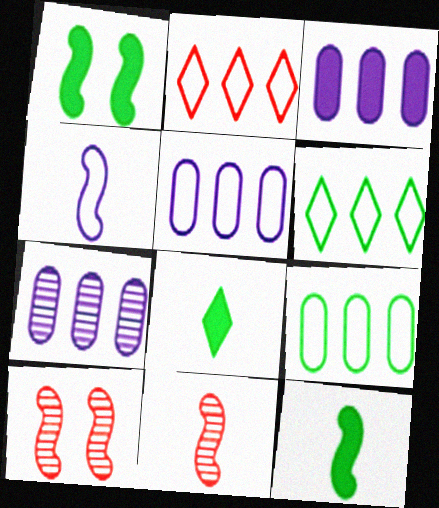[[3, 5, 7], 
[4, 11, 12], 
[5, 8, 10]]